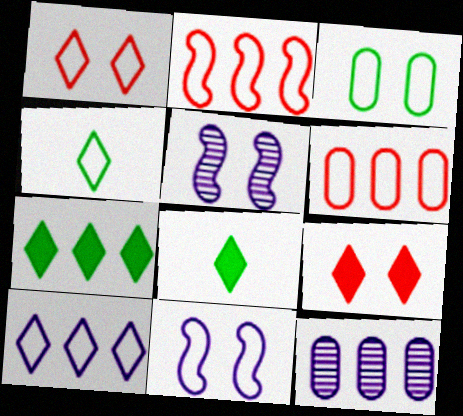[[1, 3, 11], 
[1, 4, 10], 
[2, 7, 12], 
[3, 5, 9], 
[4, 6, 11], 
[5, 6, 8]]